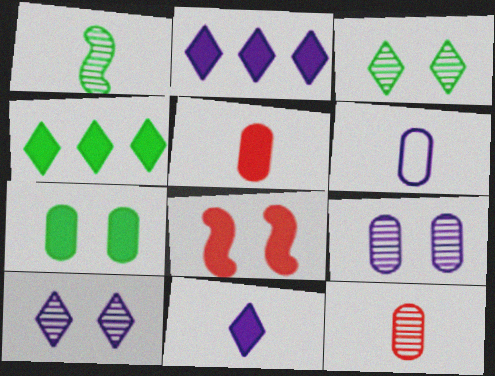[]